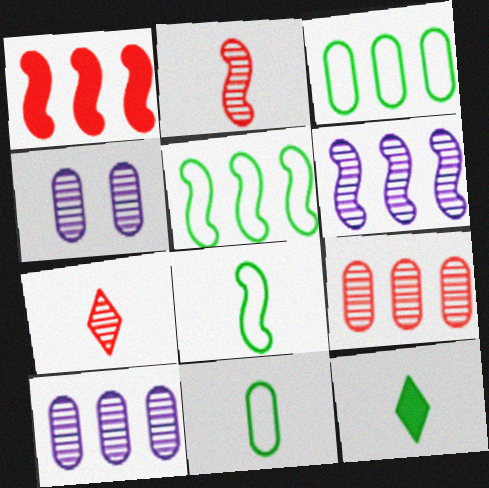[[1, 5, 6]]